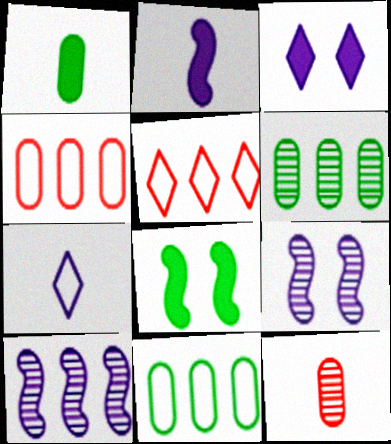[[1, 5, 9]]